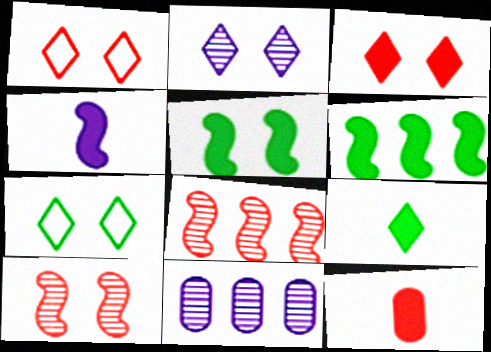[[1, 8, 12], 
[2, 3, 7], 
[4, 9, 12]]